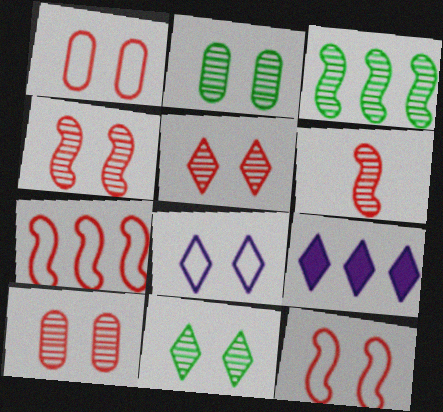[[4, 5, 10]]